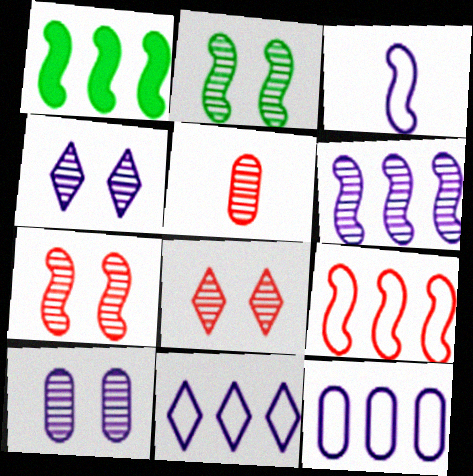[[1, 3, 7], 
[1, 6, 9], 
[2, 8, 10]]